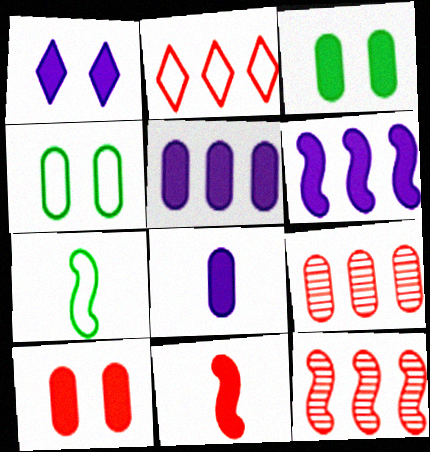[[1, 6, 8], 
[1, 7, 9], 
[4, 8, 9]]